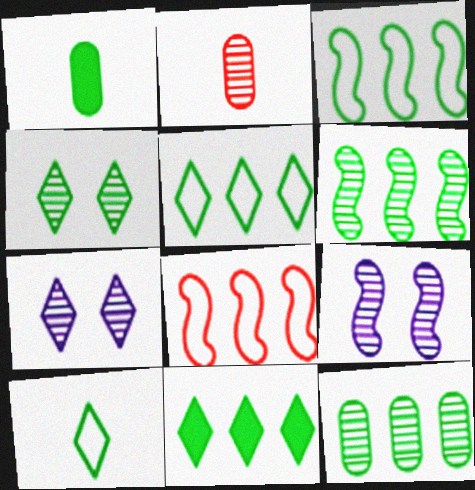[[1, 3, 4], 
[1, 7, 8], 
[2, 6, 7], 
[3, 11, 12], 
[4, 10, 11]]